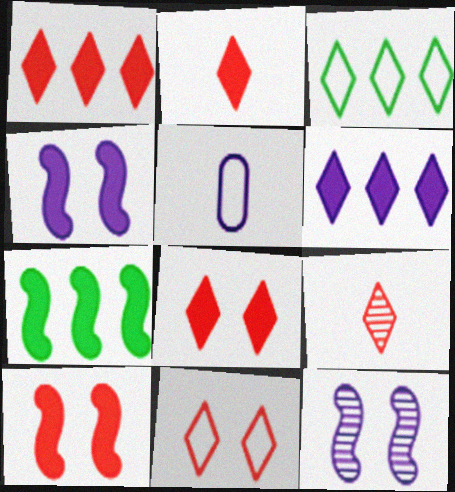[[1, 2, 8], 
[1, 9, 11], 
[5, 6, 12]]